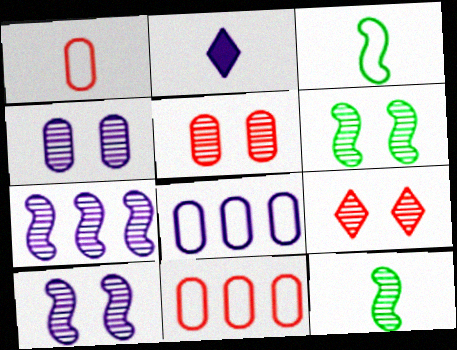[[1, 2, 12], 
[2, 6, 11], 
[2, 8, 10], 
[4, 6, 9]]